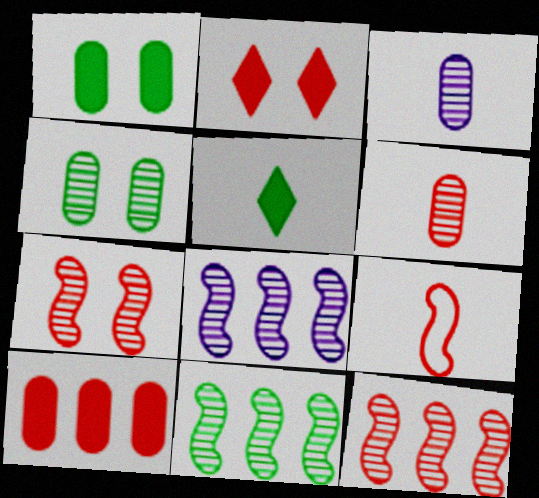[[3, 5, 9], 
[8, 11, 12]]